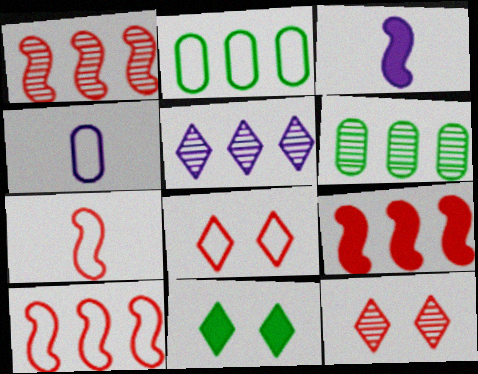[[1, 4, 11], 
[1, 5, 6], 
[1, 9, 10], 
[2, 3, 12], 
[2, 5, 9], 
[3, 6, 8]]